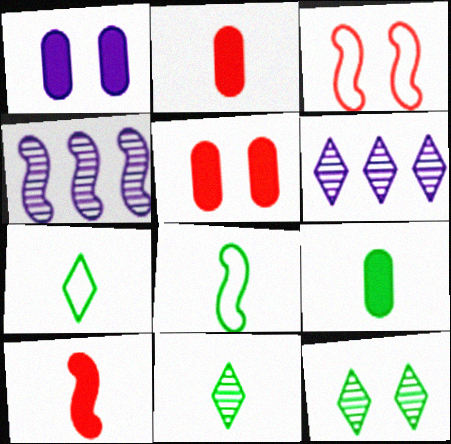[[1, 3, 12], 
[3, 6, 9], 
[4, 5, 7], 
[5, 6, 8], 
[8, 9, 11]]